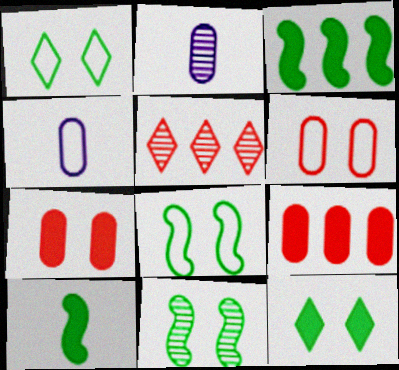[[2, 5, 11]]